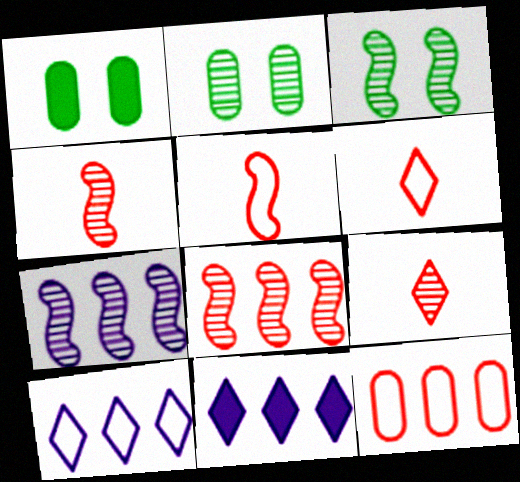[[1, 4, 10], 
[1, 6, 7], 
[2, 5, 11], 
[2, 7, 9], 
[3, 4, 7]]